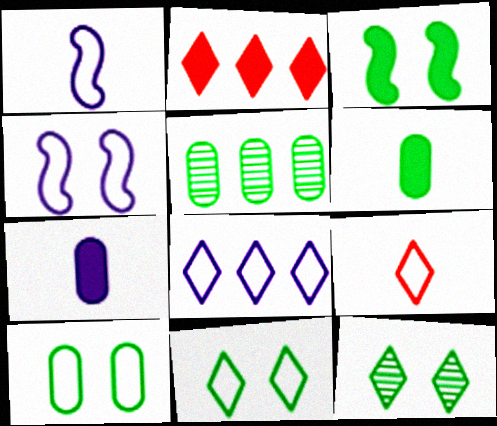[[2, 3, 7], 
[3, 10, 12], 
[5, 6, 10], 
[8, 9, 11]]